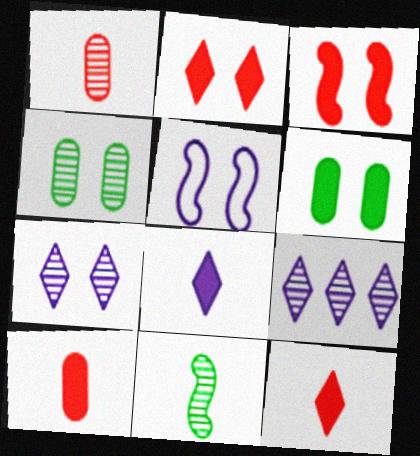[[2, 4, 5]]